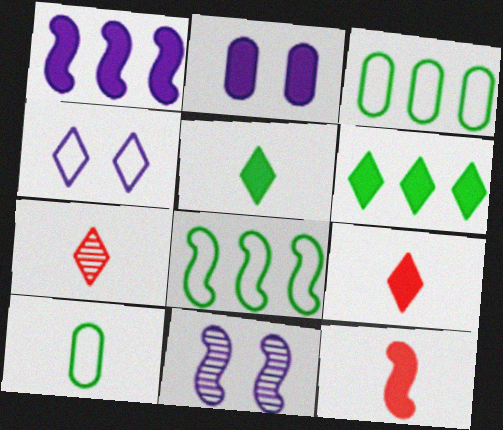[[2, 4, 11], 
[2, 6, 12], 
[2, 7, 8], 
[3, 9, 11], 
[4, 6, 7], 
[8, 11, 12]]